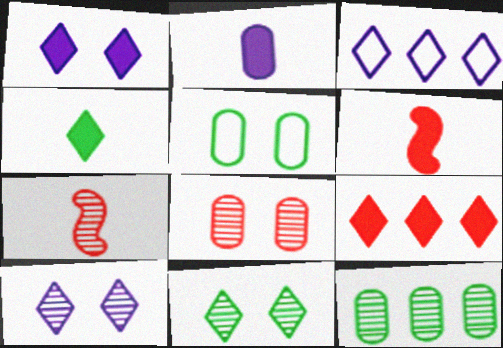[[1, 4, 9], 
[2, 4, 6], 
[7, 10, 12]]